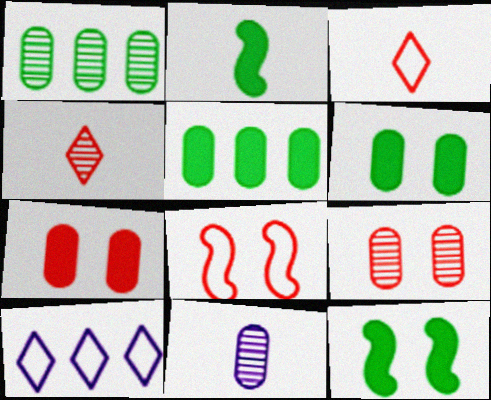[[1, 9, 11], 
[2, 3, 11], 
[2, 9, 10]]